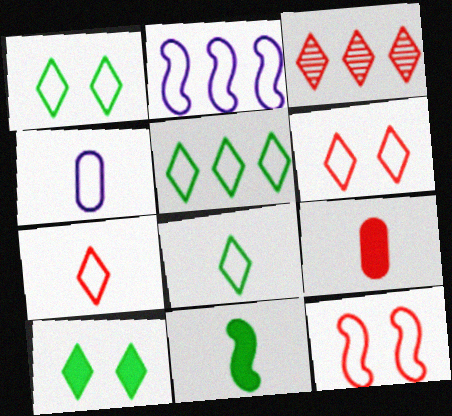[[1, 5, 8], 
[3, 9, 12], 
[4, 5, 12]]